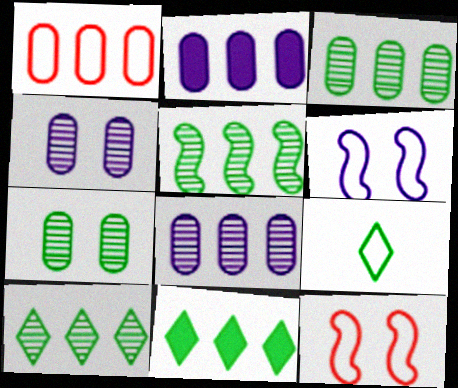[[1, 2, 3], 
[1, 6, 9], 
[3, 5, 10]]